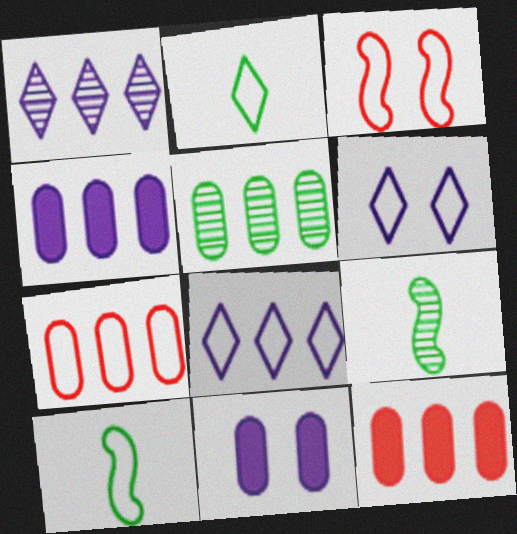[[4, 5, 7], 
[6, 7, 10], 
[6, 9, 12]]